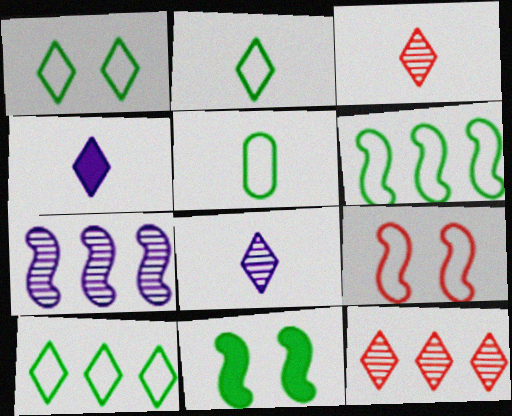[[1, 2, 10], 
[1, 4, 12], 
[1, 5, 6], 
[2, 3, 4]]